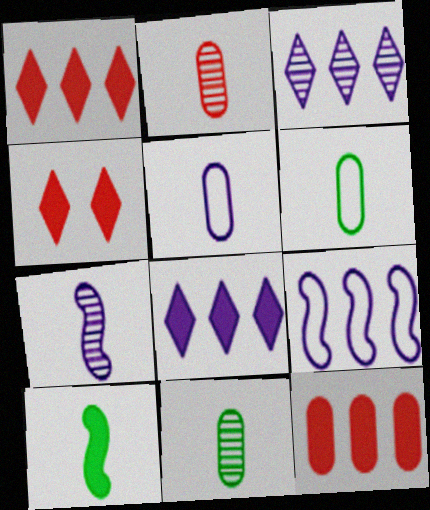[[4, 9, 11]]